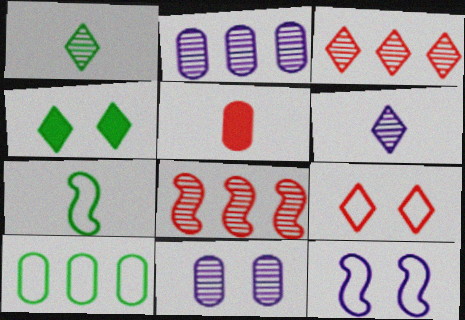[[1, 8, 11], 
[5, 6, 7], 
[5, 8, 9], 
[5, 10, 11]]